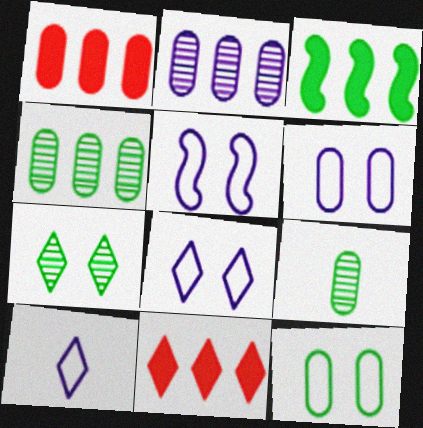[[1, 6, 9], 
[5, 6, 8], 
[5, 9, 11], 
[7, 10, 11]]